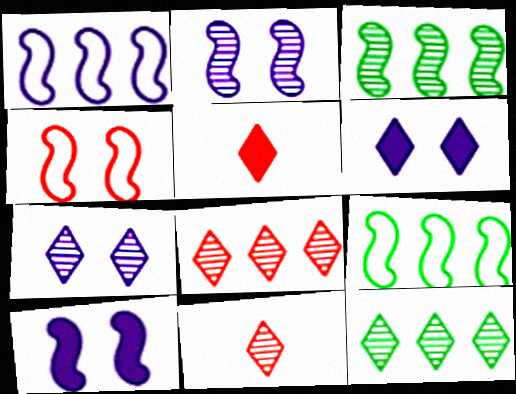[[7, 11, 12]]